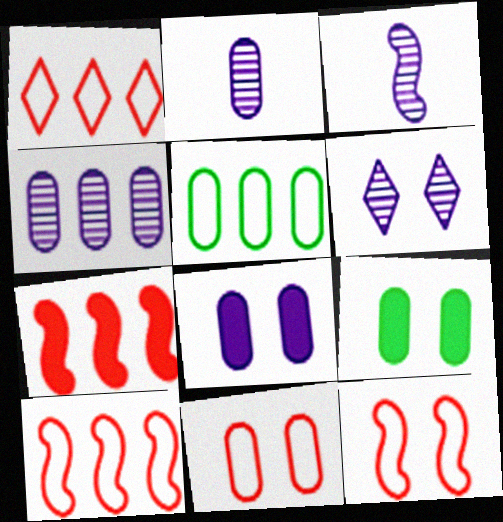[[1, 3, 9], 
[3, 4, 6], 
[6, 9, 12]]